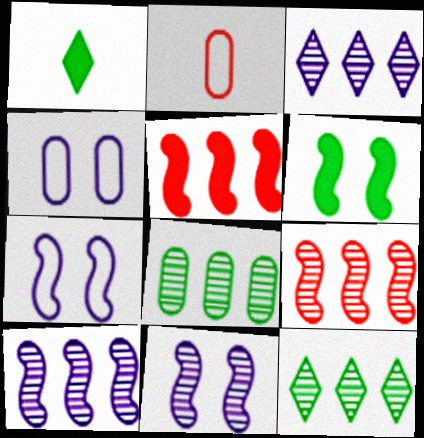[[1, 4, 9], 
[2, 3, 6], 
[3, 8, 9]]